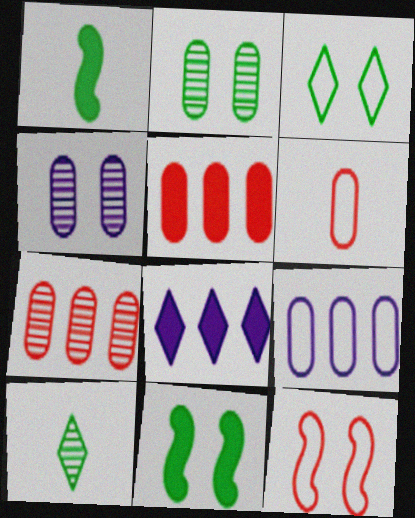[[2, 3, 11]]